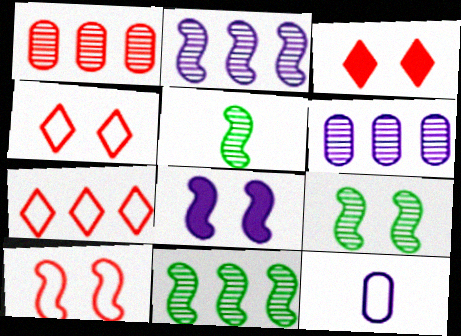[[3, 11, 12], 
[5, 9, 11], 
[8, 9, 10]]